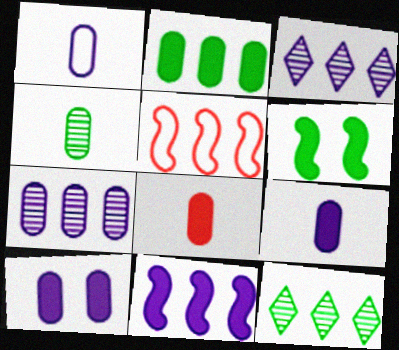[[1, 4, 8], 
[1, 7, 10], 
[2, 3, 5], 
[2, 8, 10]]